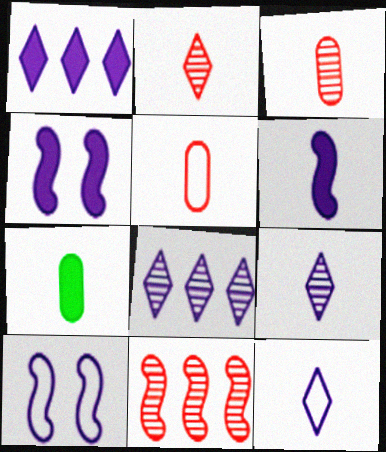[]